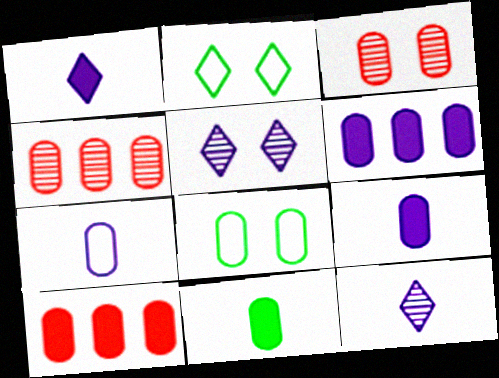[[4, 8, 9]]